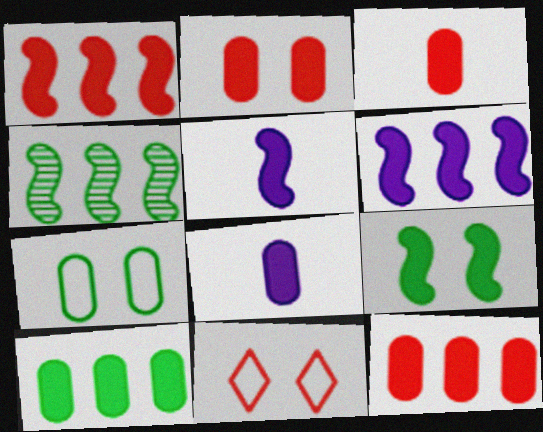[[1, 5, 9], 
[2, 3, 12], 
[2, 8, 10], 
[4, 8, 11]]